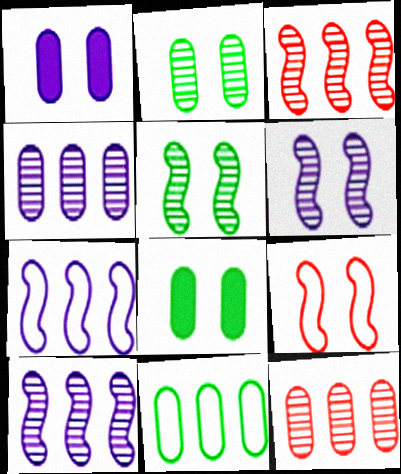[]